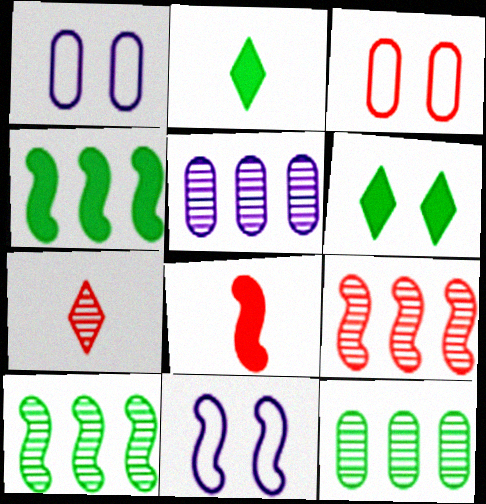[[1, 2, 9], 
[1, 4, 7], 
[8, 10, 11]]